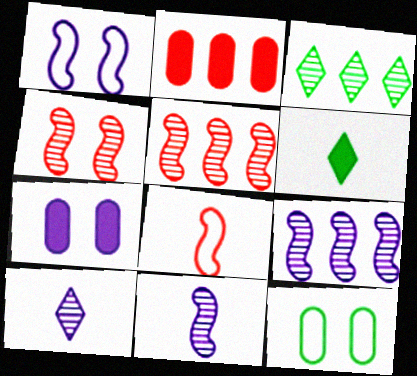[[3, 7, 8]]